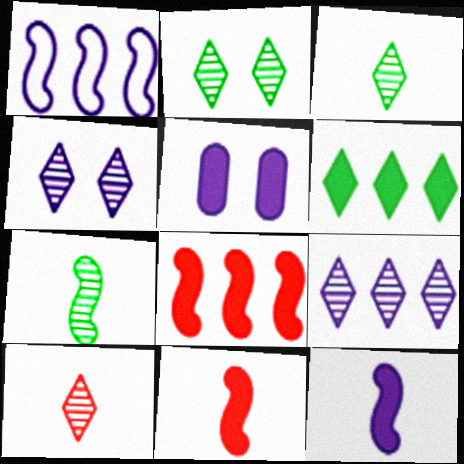[[2, 9, 10], 
[5, 6, 11]]